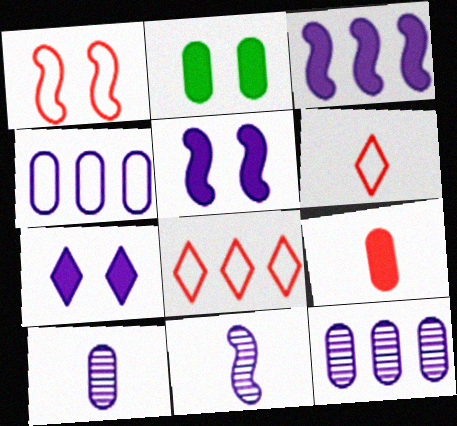[[2, 8, 11], 
[4, 7, 11]]